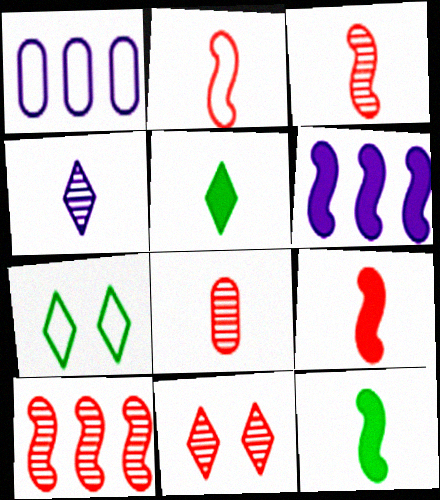[[1, 2, 7], 
[1, 11, 12], 
[2, 3, 9], 
[6, 7, 8], 
[8, 10, 11]]